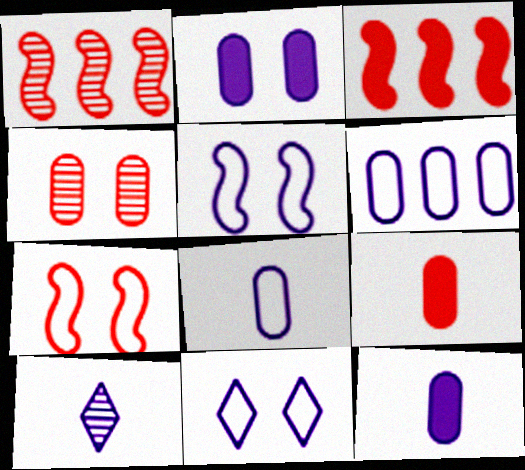[]